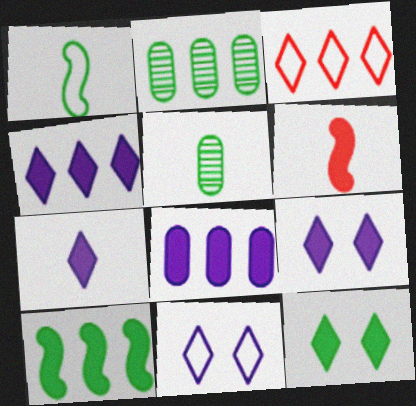[[1, 2, 12], 
[2, 6, 11], 
[4, 7, 9], 
[6, 8, 12]]